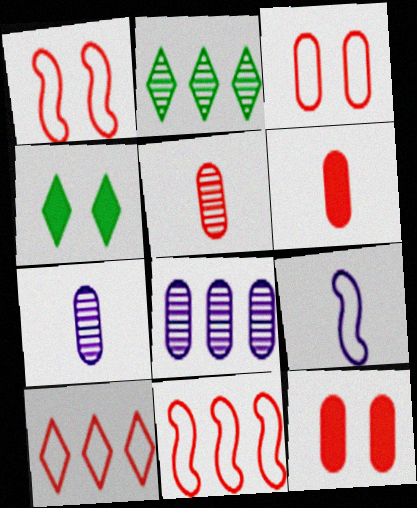[[2, 9, 12], 
[4, 7, 11]]